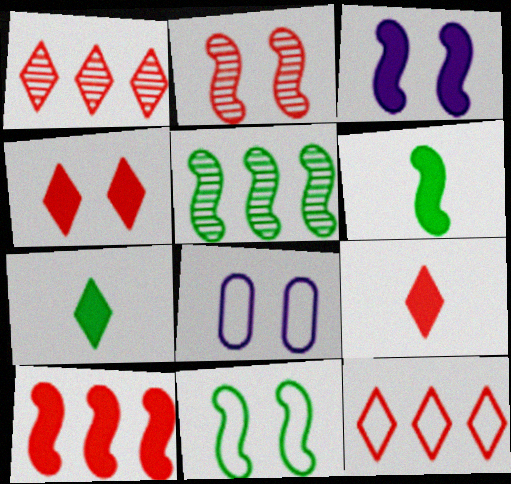[[1, 6, 8], 
[2, 3, 11], 
[3, 6, 10], 
[5, 6, 11], 
[5, 8, 9]]